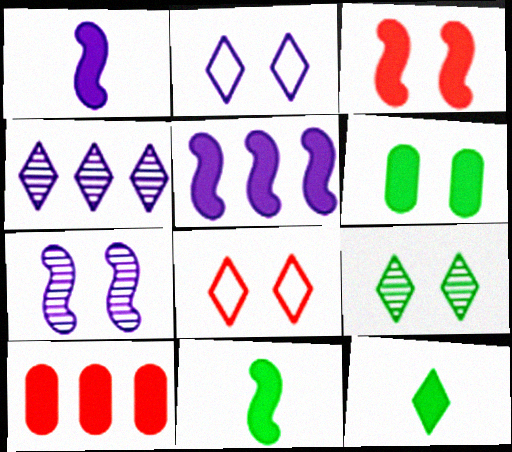[[3, 5, 11], 
[4, 8, 12], 
[6, 7, 8]]